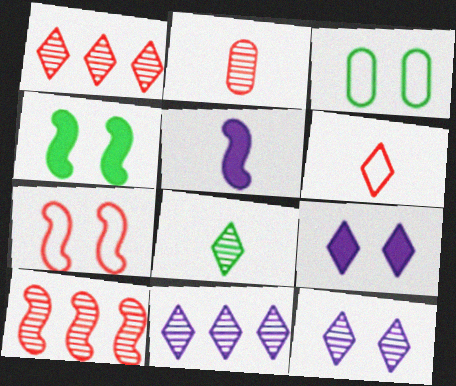[[1, 3, 5], 
[1, 8, 12]]